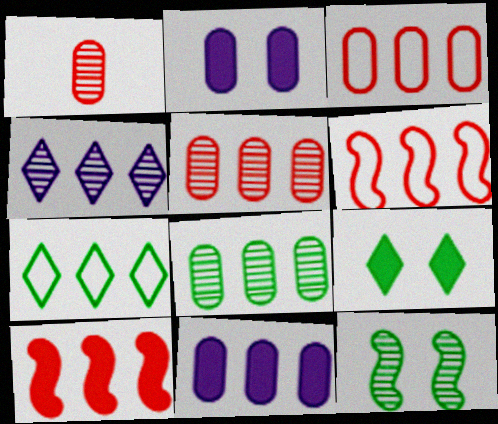[[1, 4, 12], 
[3, 8, 11]]